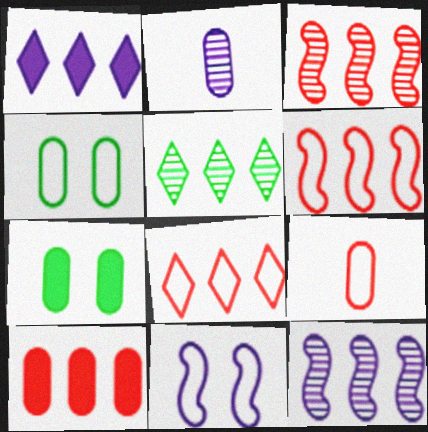[[1, 2, 11], 
[1, 5, 8], 
[2, 4, 10], 
[3, 8, 10]]